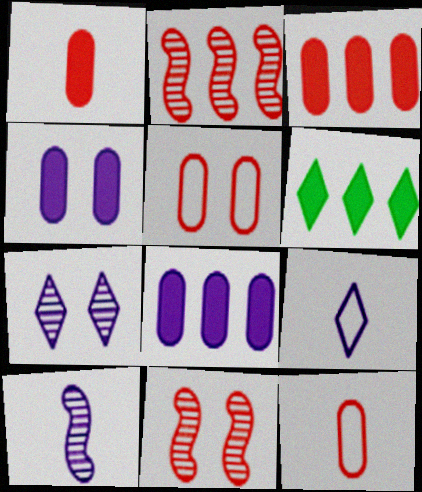[[5, 6, 10]]